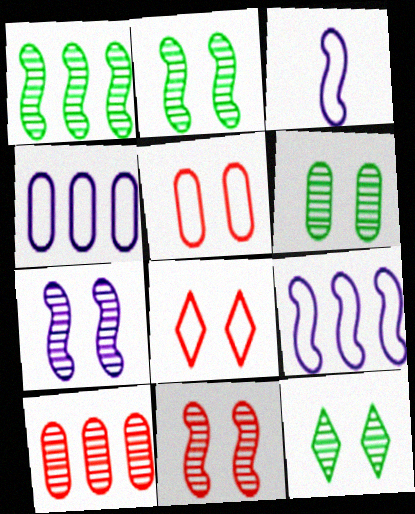[[2, 6, 12], 
[2, 7, 11]]